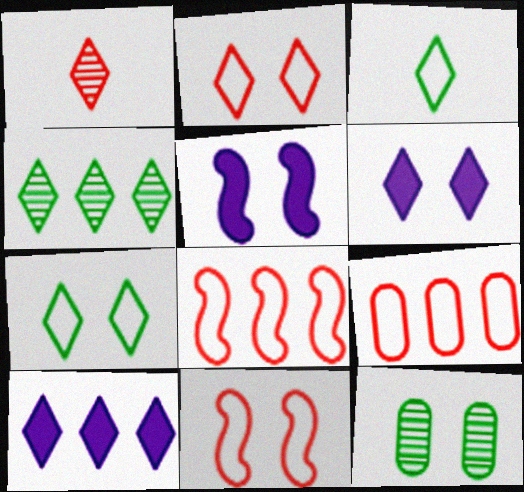[[1, 7, 10], 
[2, 5, 12], 
[6, 11, 12]]